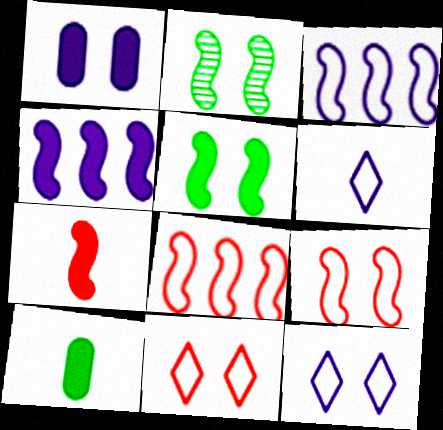[[1, 2, 11], 
[2, 3, 7], 
[4, 5, 7]]